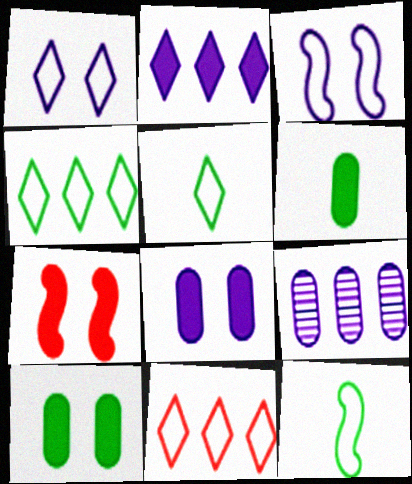[[1, 5, 11], 
[2, 6, 7], 
[5, 7, 9]]